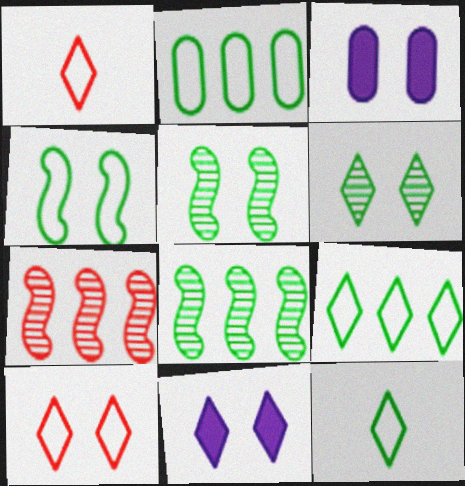[[1, 3, 8], 
[2, 4, 12], 
[3, 5, 10], 
[3, 7, 12], 
[6, 10, 11]]